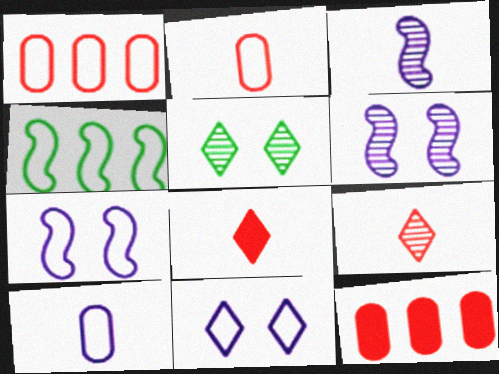[[2, 4, 11]]